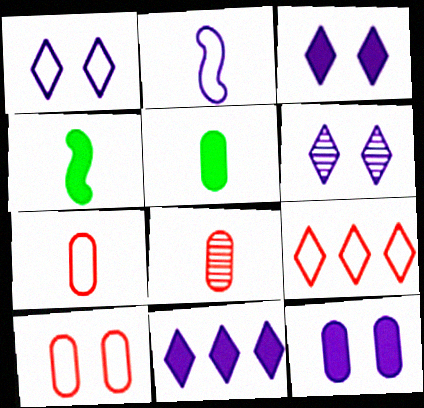[[1, 3, 6]]